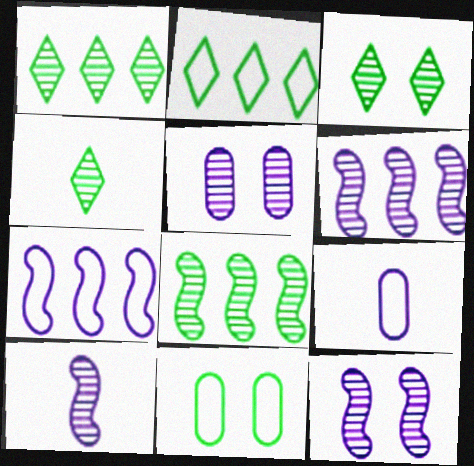[[1, 3, 4], 
[6, 10, 12]]